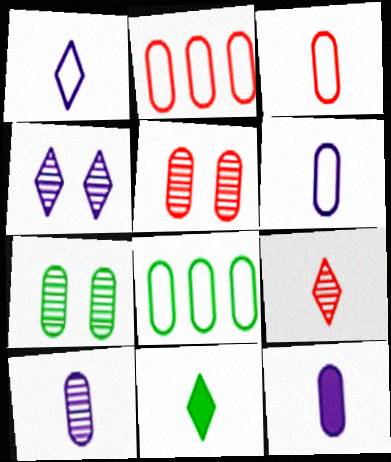[[1, 9, 11], 
[2, 7, 12], 
[5, 8, 12], 
[6, 10, 12]]